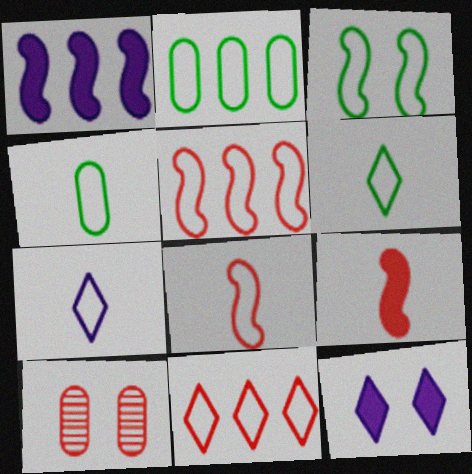[[1, 6, 10], 
[2, 3, 6], 
[3, 10, 12], 
[4, 7, 8], 
[9, 10, 11]]